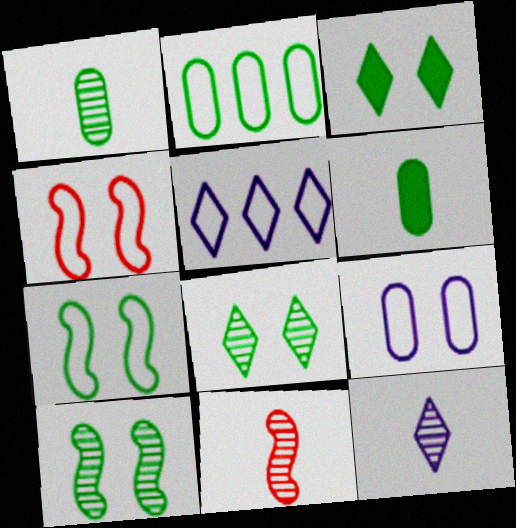[[1, 11, 12]]